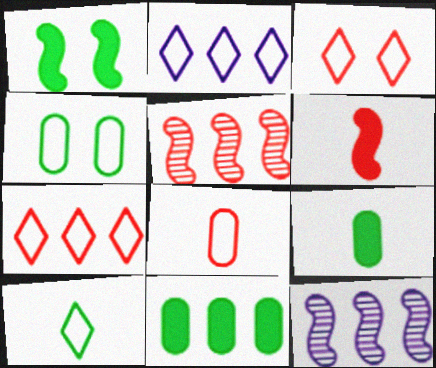[[2, 3, 10], 
[2, 5, 11], 
[3, 9, 12], 
[7, 11, 12]]